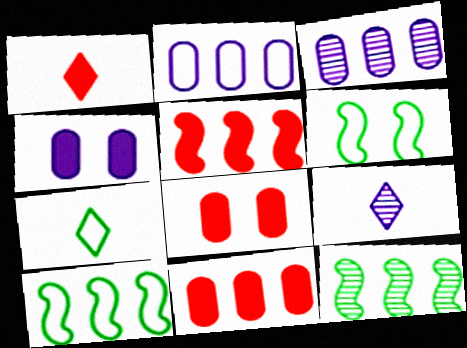[[1, 3, 6], 
[1, 5, 8], 
[1, 7, 9], 
[6, 9, 11], 
[8, 9, 10]]